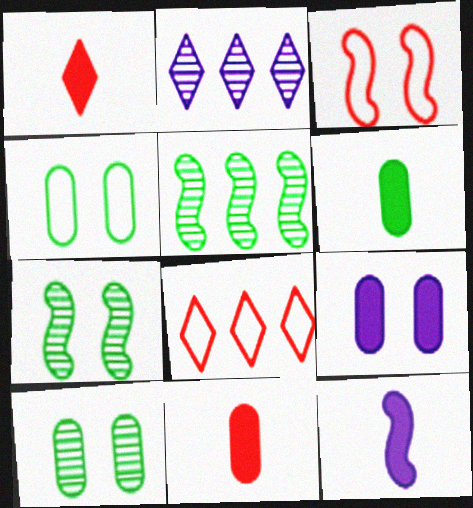[[1, 6, 12], 
[2, 3, 6], 
[3, 5, 12], 
[8, 10, 12]]